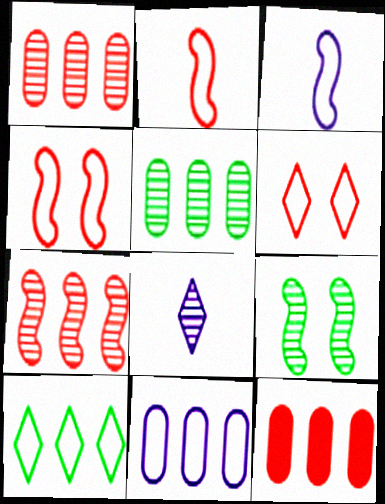[[1, 8, 9], 
[5, 11, 12]]